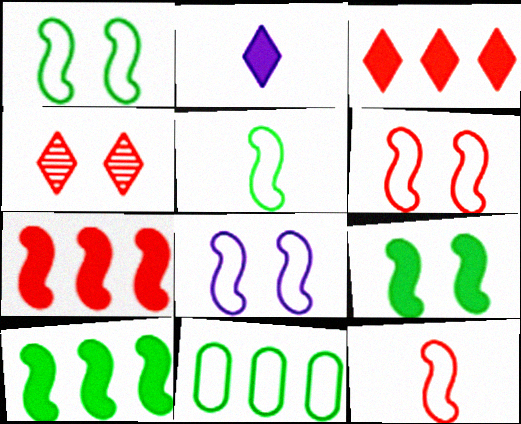[[1, 6, 8]]